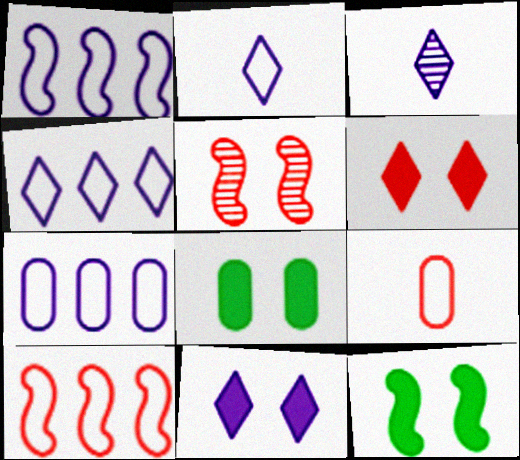[[1, 4, 7], 
[3, 4, 11], 
[3, 8, 10]]